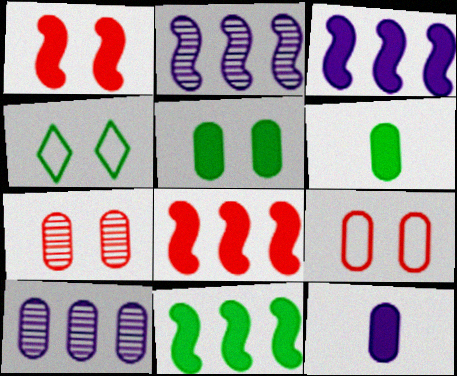[[3, 8, 11], 
[6, 9, 10]]